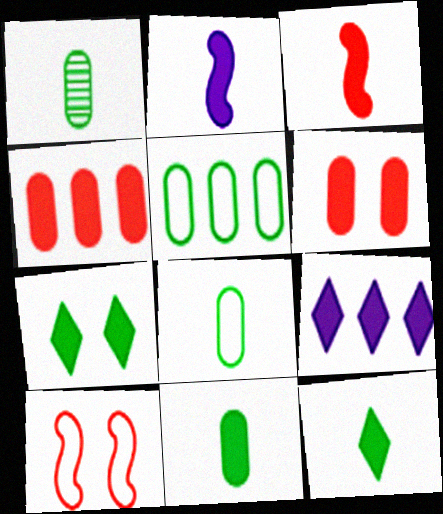[[1, 8, 11], 
[1, 9, 10], 
[2, 4, 7]]